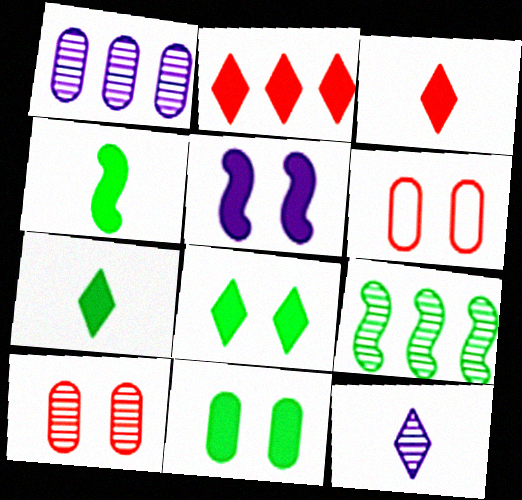[[9, 10, 12]]